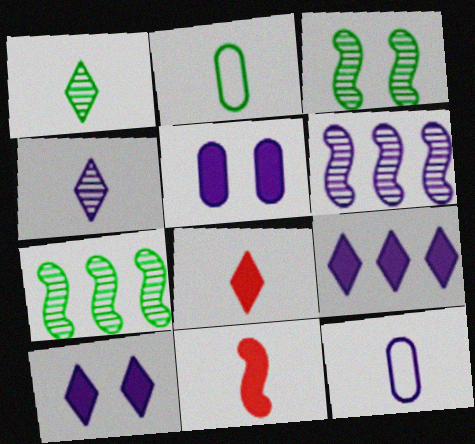[[1, 11, 12], 
[2, 4, 11], 
[6, 10, 12]]